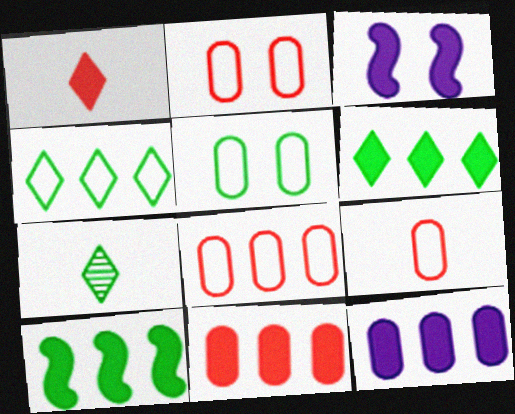[[2, 8, 9], 
[3, 7, 8], 
[5, 7, 10]]